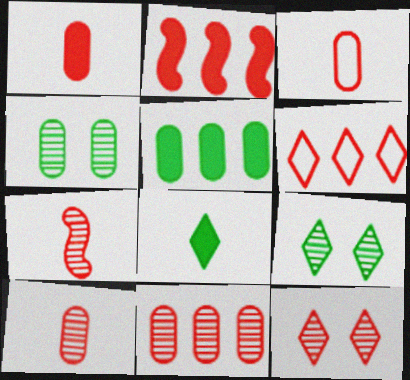[[1, 3, 10], 
[2, 3, 12], 
[2, 6, 11], 
[7, 11, 12]]